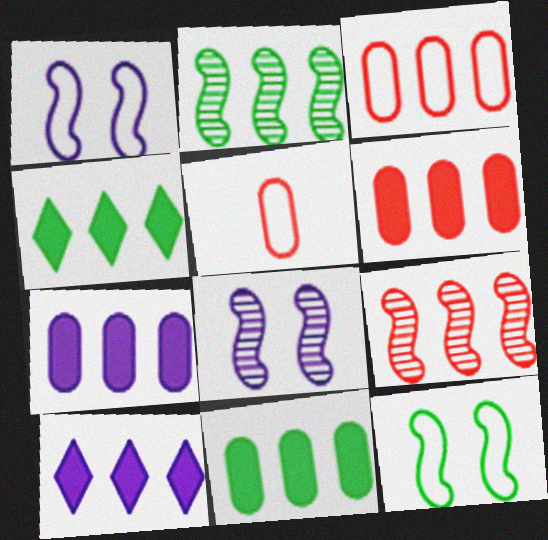[[2, 3, 10], 
[4, 5, 8], 
[6, 7, 11]]